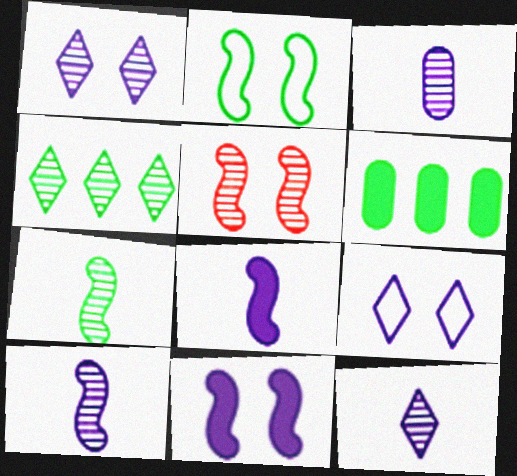[[2, 5, 11], 
[3, 4, 5], 
[3, 10, 12]]